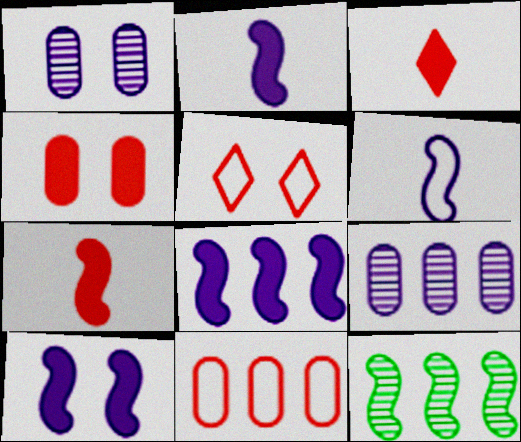[[2, 8, 10]]